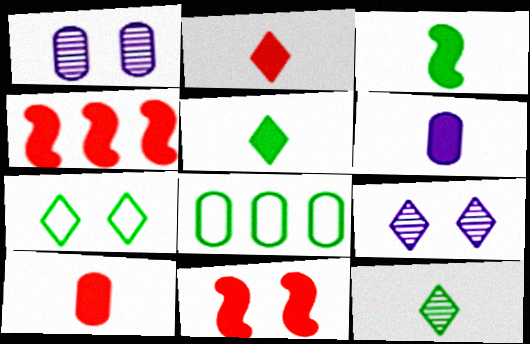[[1, 7, 11], 
[1, 8, 10], 
[2, 3, 6]]